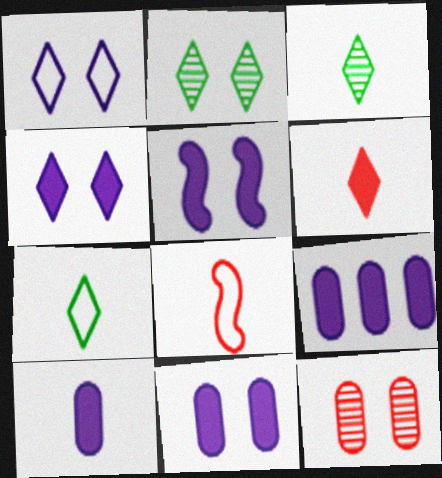[[2, 8, 9], 
[3, 8, 10], 
[4, 5, 11], 
[9, 10, 11]]